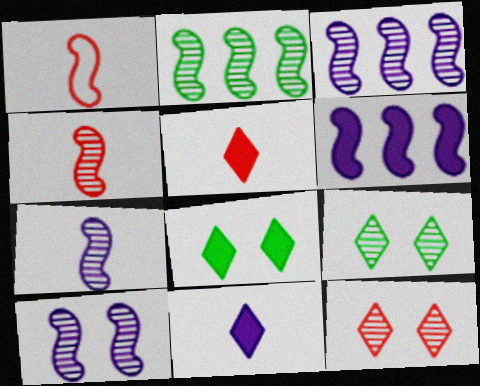[[2, 4, 10], 
[3, 7, 10]]